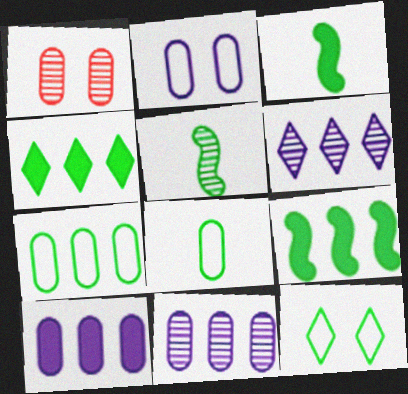[[1, 5, 6], 
[1, 8, 10]]